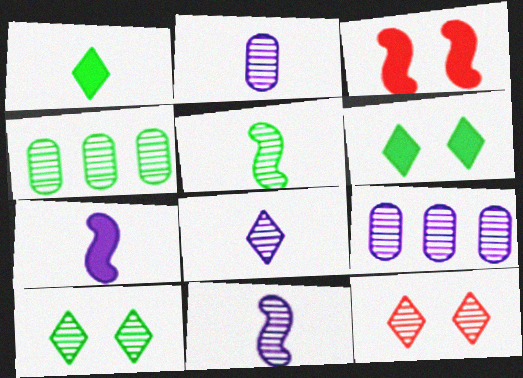[[2, 8, 11], 
[4, 5, 10], 
[4, 11, 12], 
[5, 9, 12]]